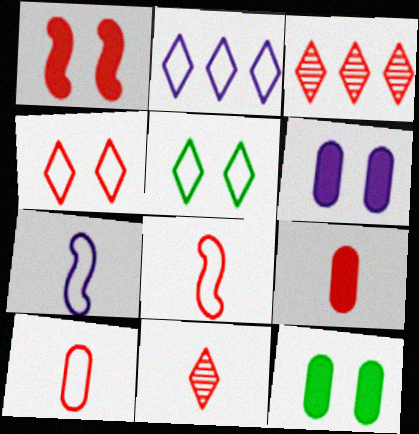[[1, 3, 10], 
[3, 7, 12], 
[8, 9, 11]]